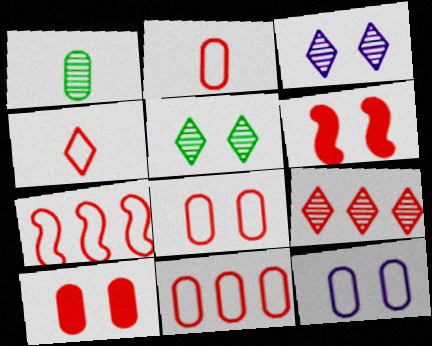[[2, 6, 9], 
[2, 8, 11], 
[4, 7, 8], 
[5, 6, 12]]